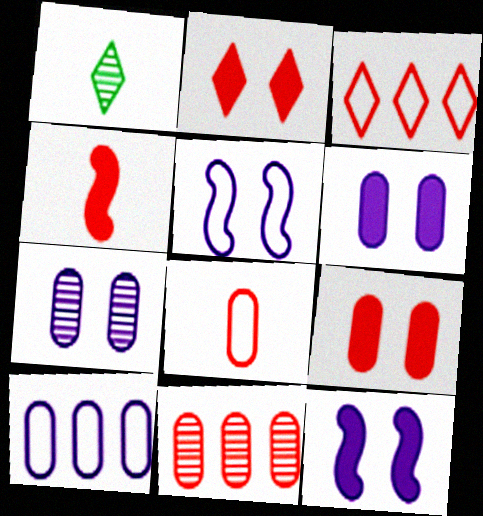[[8, 9, 11]]